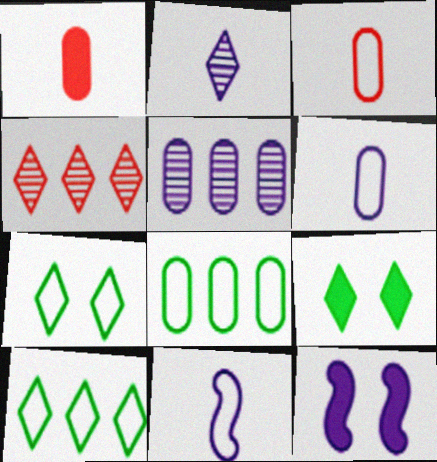[]